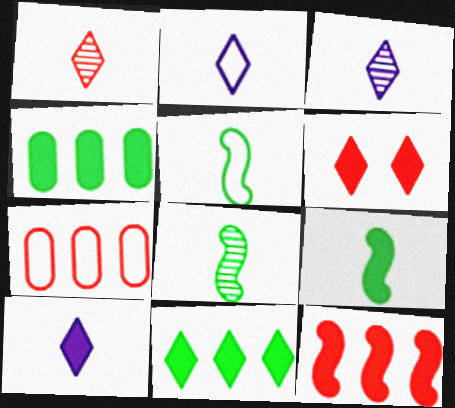[[2, 3, 10], 
[5, 8, 9], 
[6, 10, 11]]